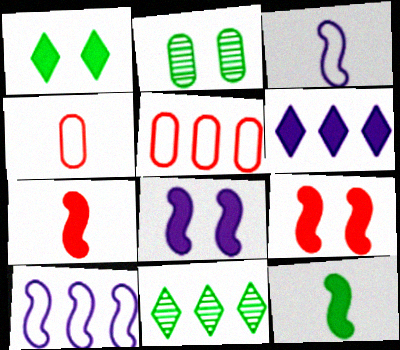[[4, 8, 11]]